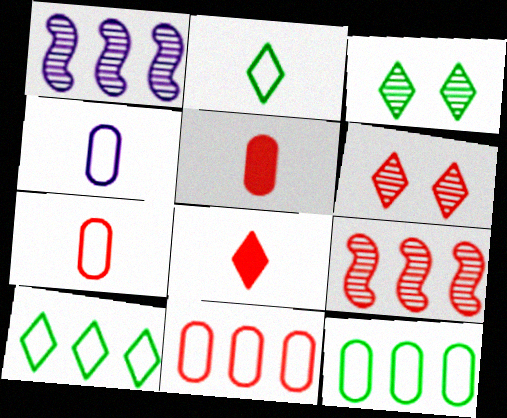[]